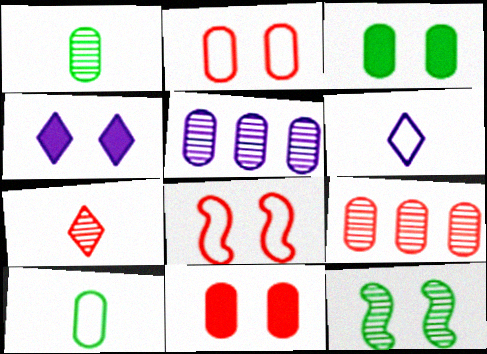[[2, 4, 12], 
[5, 7, 12], 
[5, 10, 11]]